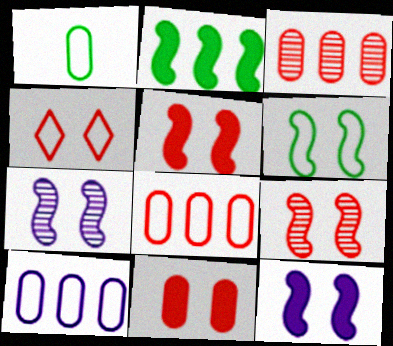[[4, 9, 11], 
[5, 6, 7], 
[6, 9, 12]]